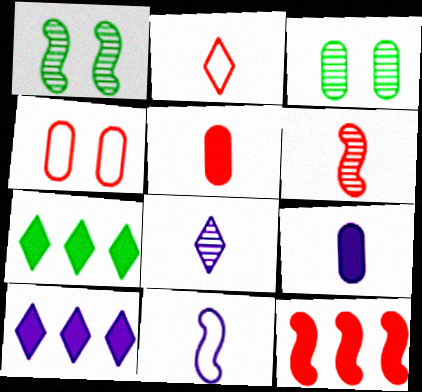[[1, 11, 12], 
[2, 5, 6], 
[8, 9, 11]]